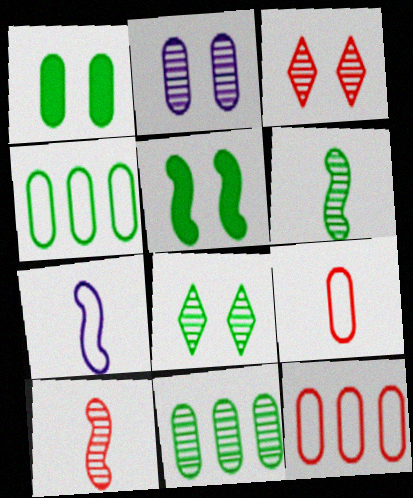[[6, 8, 11]]